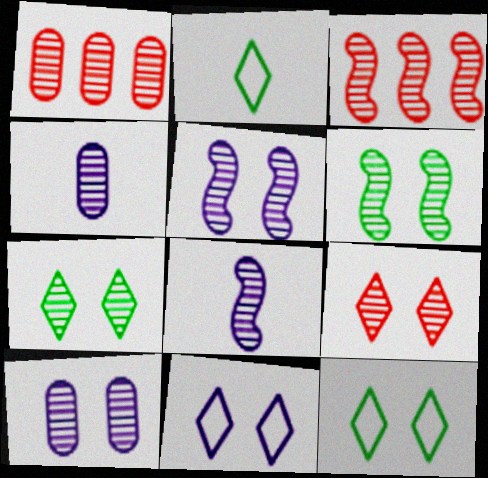[[1, 7, 8], 
[3, 4, 7], 
[3, 6, 8], 
[6, 9, 10]]